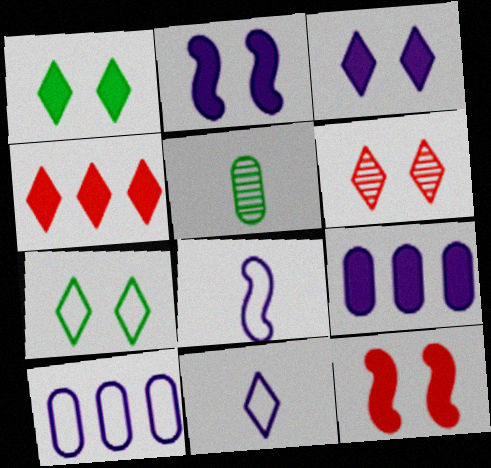[[3, 6, 7]]